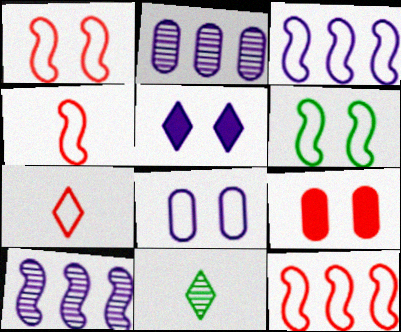[[1, 4, 12], 
[3, 4, 6], 
[3, 9, 11]]